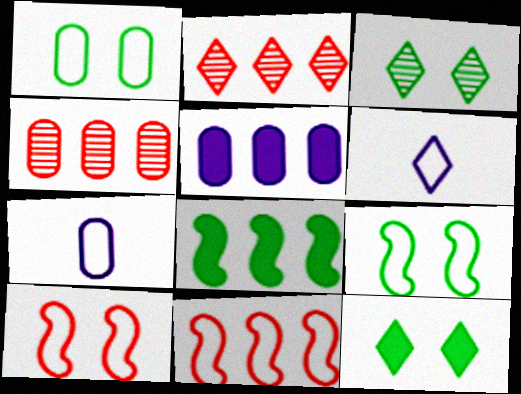[[1, 6, 11], 
[2, 6, 12]]